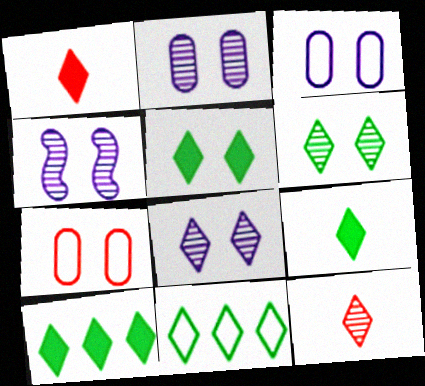[[1, 8, 11], 
[2, 4, 8], 
[4, 5, 7], 
[5, 9, 10], 
[6, 9, 11]]